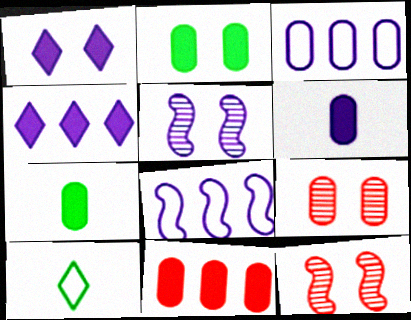[[2, 6, 11], 
[3, 7, 9], 
[5, 10, 11]]